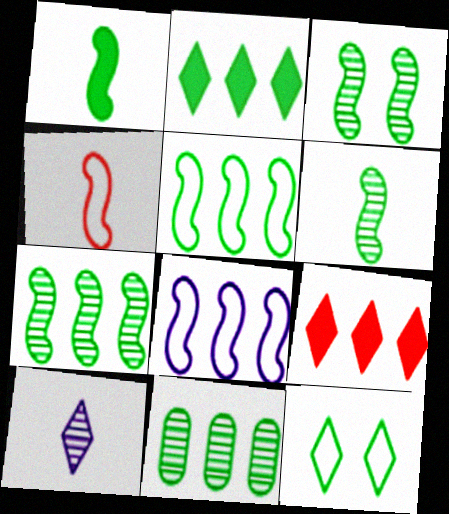[[1, 3, 5], 
[1, 11, 12], 
[2, 5, 11], 
[3, 6, 7], 
[8, 9, 11], 
[9, 10, 12]]